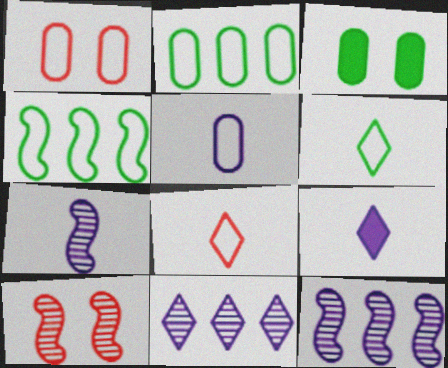[[1, 2, 5], 
[2, 9, 10], 
[3, 8, 12], 
[5, 7, 9]]